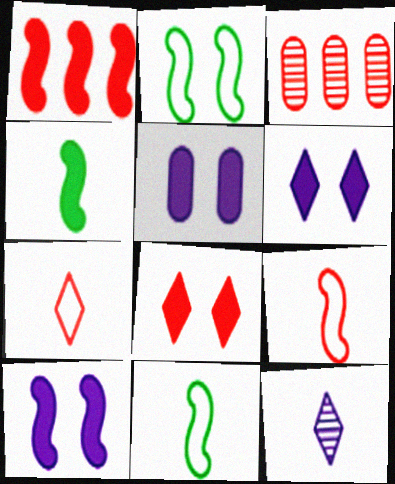[[1, 4, 10], 
[3, 6, 11], 
[3, 8, 9], 
[5, 6, 10]]